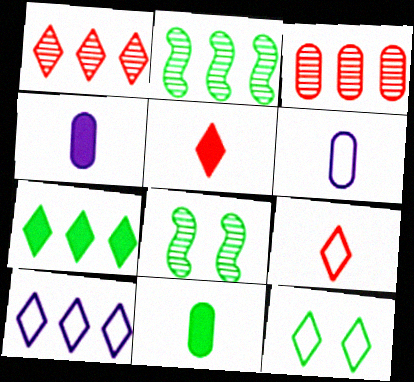[[1, 7, 10], 
[2, 11, 12], 
[9, 10, 12]]